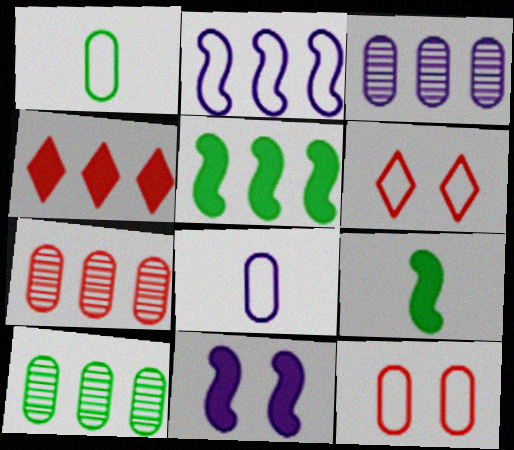[[1, 2, 6], 
[2, 4, 10], 
[3, 6, 9], 
[3, 7, 10]]